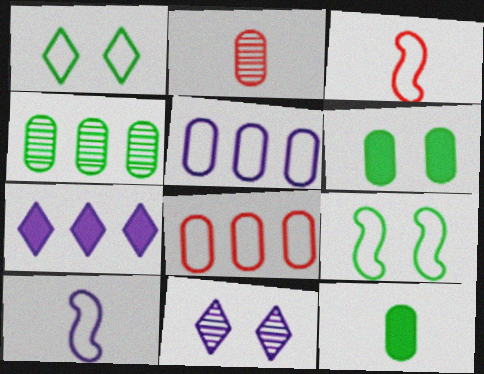[[1, 3, 5], 
[1, 8, 10], 
[2, 5, 6], 
[2, 7, 9]]